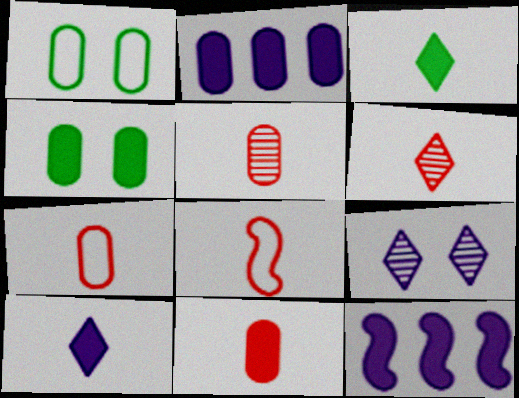[[1, 2, 5], 
[1, 6, 12], 
[2, 4, 11], 
[5, 7, 11], 
[6, 8, 11]]